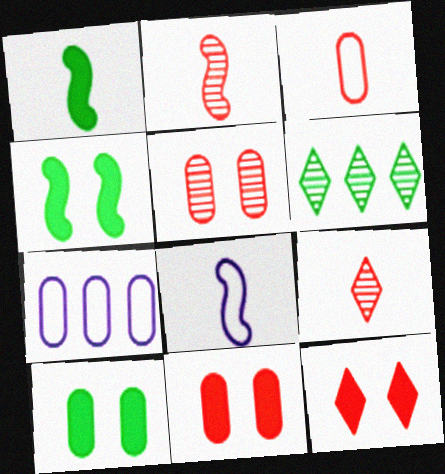[[1, 2, 8], 
[4, 7, 9], 
[6, 8, 11]]